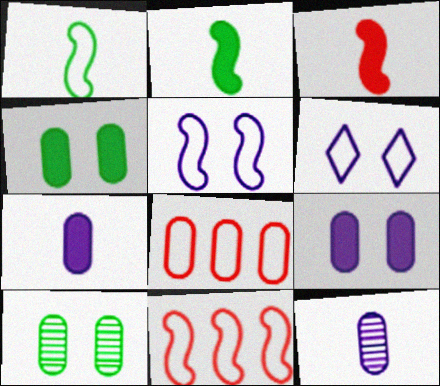[[1, 5, 11], 
[1, 6, 8], 
[4, 8, 12], 
[7, 8, 10]]